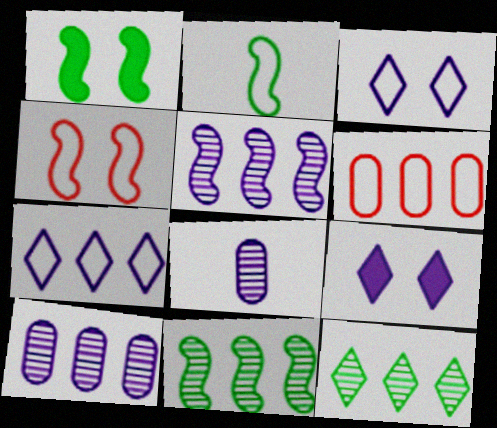[[1, 2, 11], 
[2, 3, 6]]